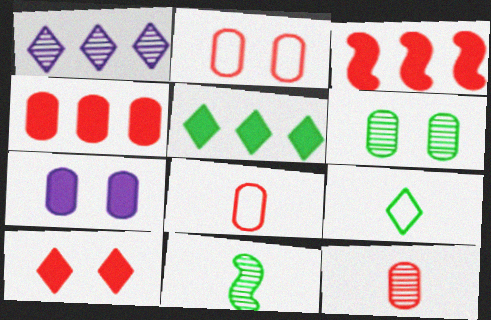[[1, 9, 10], 
[2, 4, 12], 
[2, 6, 7]]